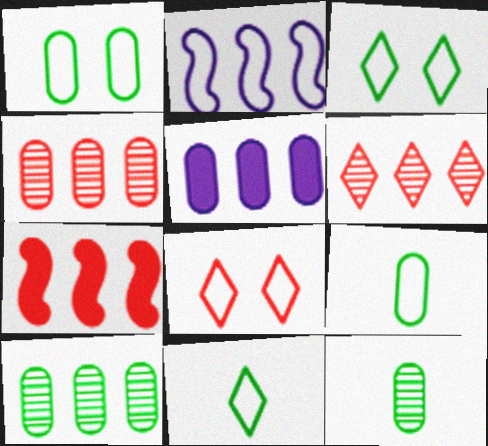[[2, 8, 9]]